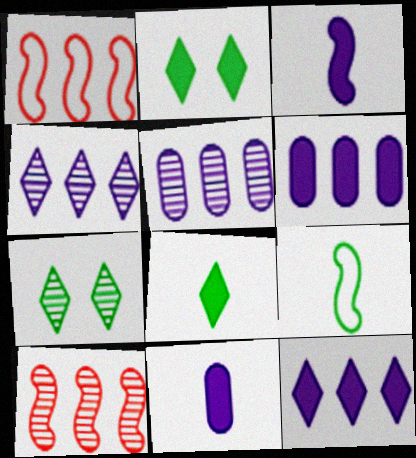[[1, 7, 11]]